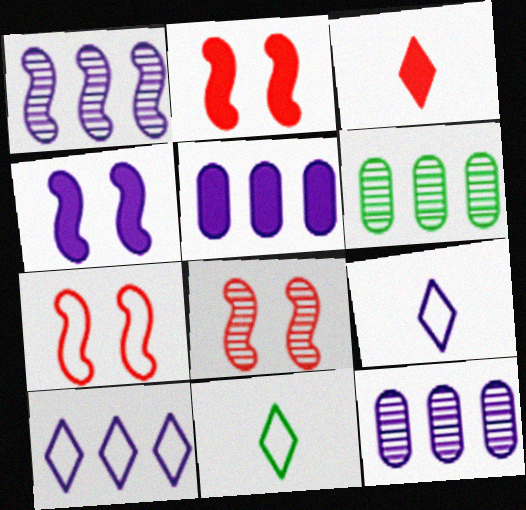[[1, 5, 10], 
[2, 6, 9], 
[2, 7, 8], 
[2, 11, 12], 
[4, 9, 12], 
[5, 8, 11]]